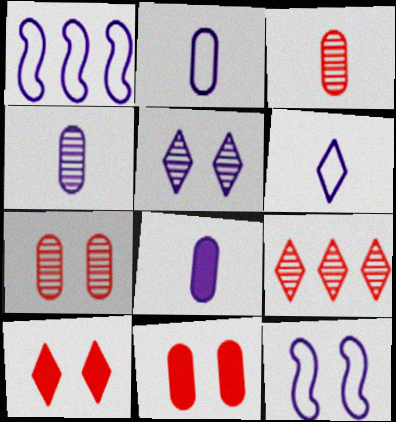[[1, 5, 8], 
[2, 4, 8]]